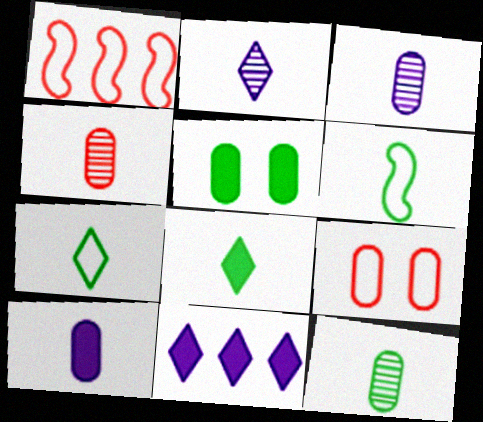[[1, 2, 5], 
[3, 4, 12], 
[6, 8, 12]]